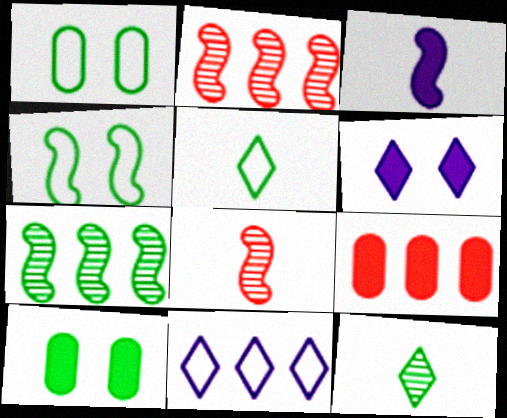[[2, 3, 4], 
[5, 7, 10], 
[7, 9, 11], 
[8, 10, 11]]